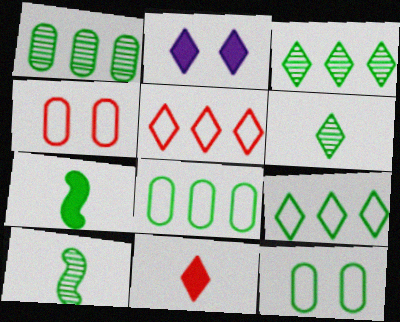[[2, 5, 6], 
[3, 7, 12]]